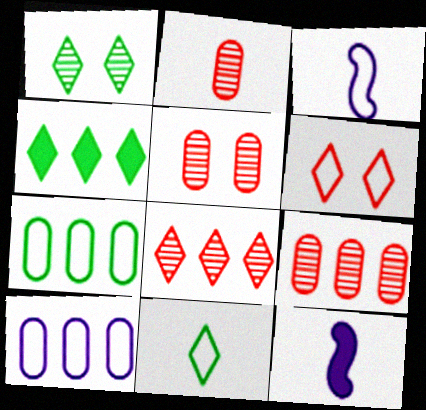[[1, 4, 11], 
[2, 5, 9], 
[2, 11, 12], 
[3, 4, 5], 
[3, 6, 7]]